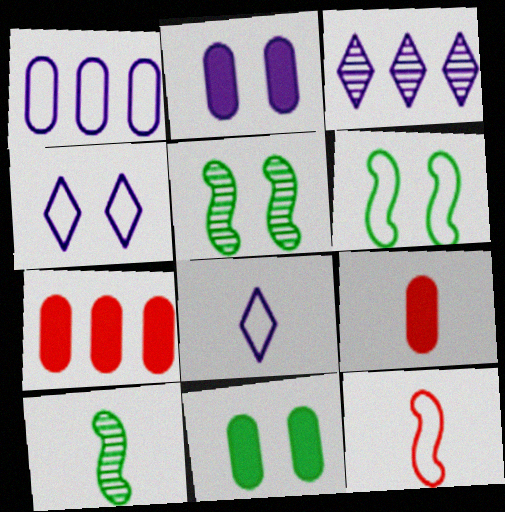[[3, 6, 9], 
[3, 11, 12], 
[4, 7, 10], 
[5, 7, 8], 
[8, 9, 10]]